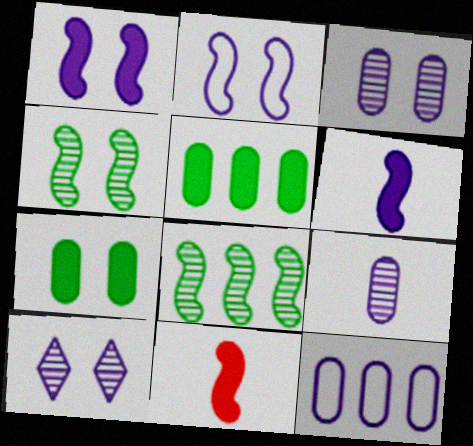[[2, 8, 11], 
[6, 10, 12]]